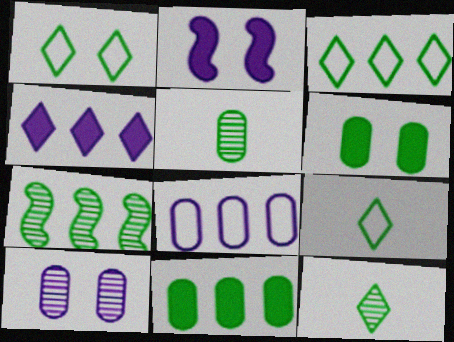[[1, 3, 9], 
[3, 7, 11], 
[6, 7, 9]]